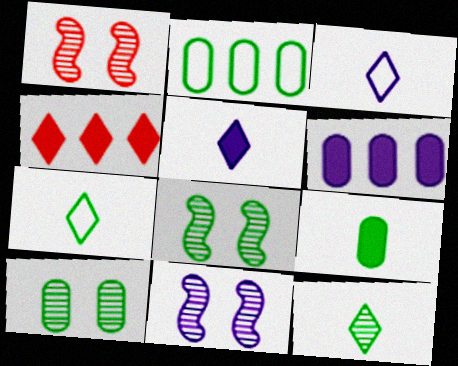[[1, 2, 5], 
[1, 6, 7], 
[1, 8, 11], 
[2, 9, 10], 
[3, 6, 11]]